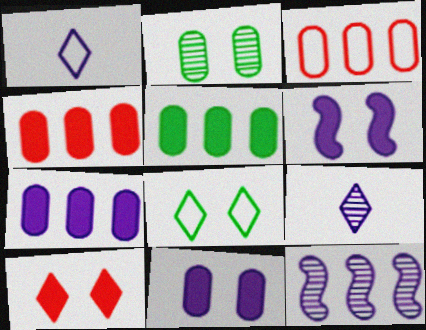[[1, 11, 12], 
[4, 5, 7]]